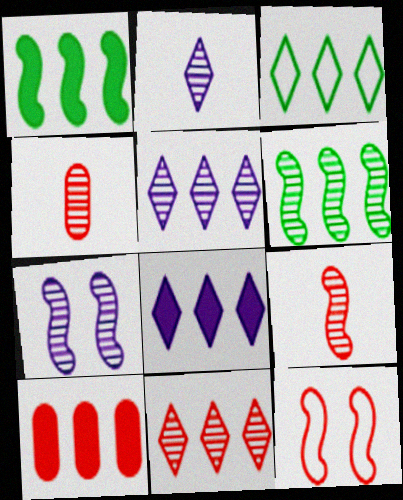[[1, 8, 10], 
[3, 8, 11], 
[6, 7, 9]]